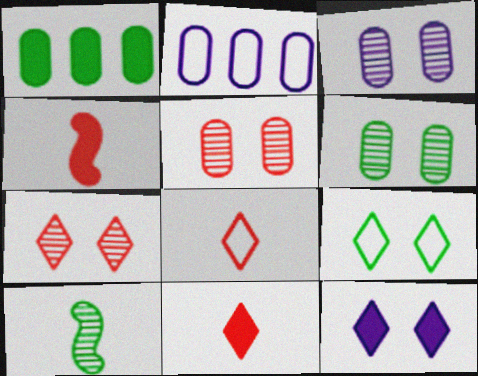[[1, 4, 12], 
[1, 9, 10], 
[3, 5, 6], 
[7, 9, 12]]